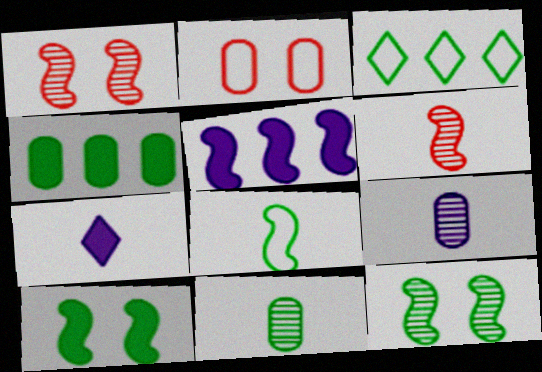[[1, 5, 8], 
[2, 4, 9], 
[3, 10, 11]]